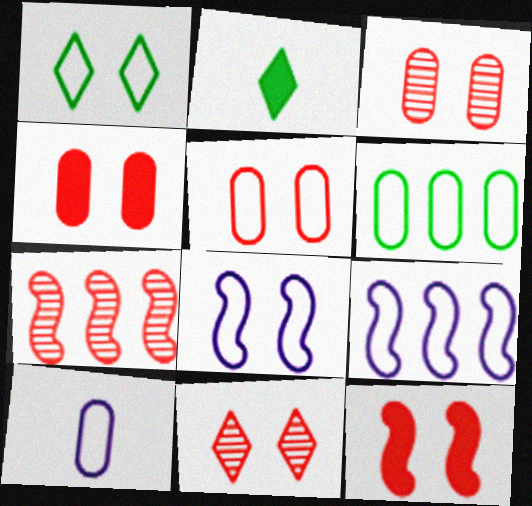[[1, 5, 8], 
[2, 3, 9], 
[3, 4, 5], 
[5, 6, 10], 
[5, 11, 12]]